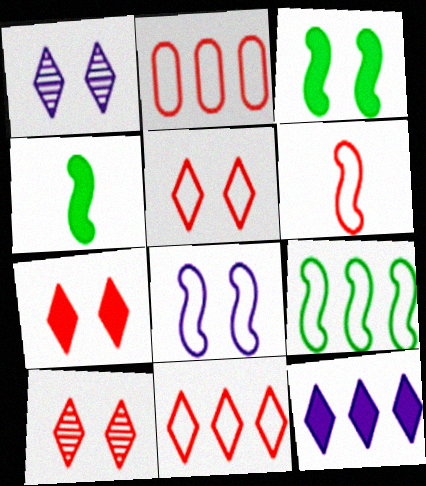[[1, 2, 4], 
[2, 5, 6], 
[5, 7, 10], 
[6, 8, 9]]